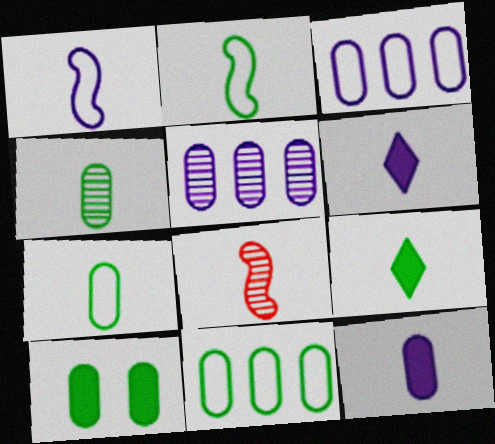[[2, 4, 9], 
[4, 10, 11], 
[6, 7, 8]]